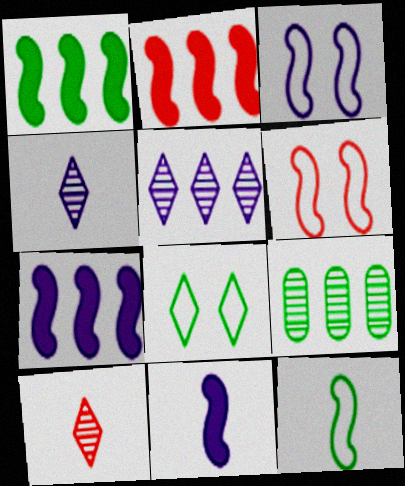[[1, 2, 7]]